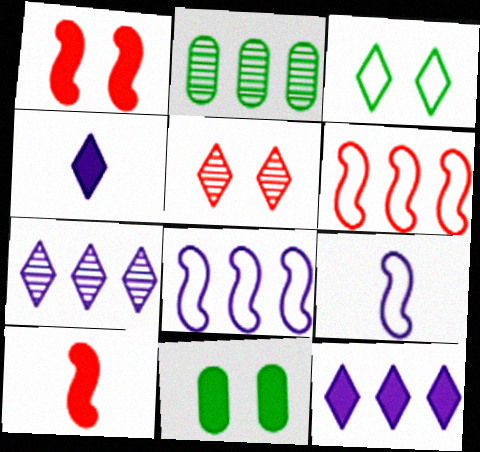[[2, 6, 12], 
[10, 11, 12]]